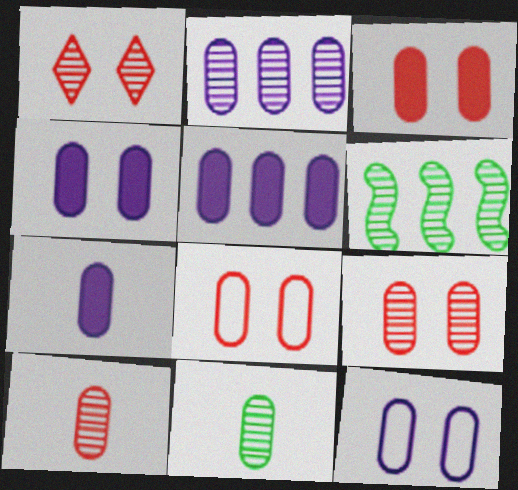[[2, 7, 12], 
[2, 9, 11], 
[3, 8, 9], 
[4, 5, 7], 
[5, 8, 11]]